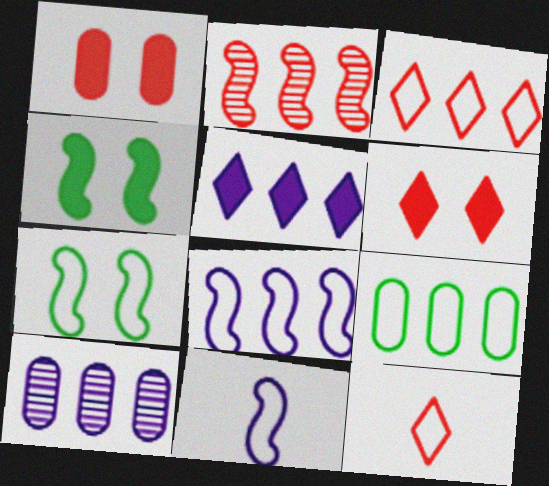[[1, 2, 12], 
[2, 4, 11], 
[2, 5, 9], 
[3, 8, 9], 
[4, 10, 12], 
[5, 8, 10]]